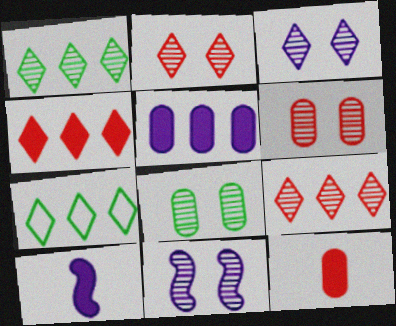[[2, 8, 11], 
[6, 7, 10], 
[7, 11, 12]]